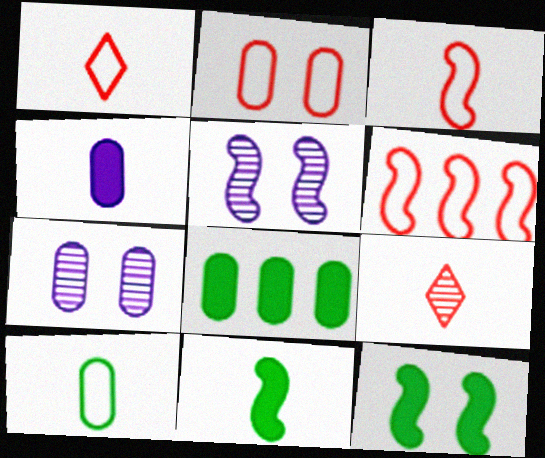[[1, 2, 6], 
[1, 5, 8], 
[5, 6, 11]]